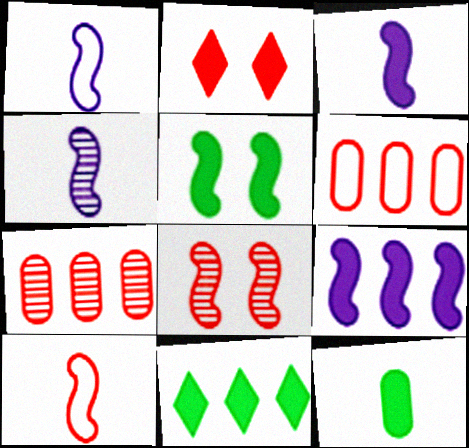[[1, 3, 4], 
[2, 7, 10], 
[2, 9, 12], 
[5, 11, 12]]